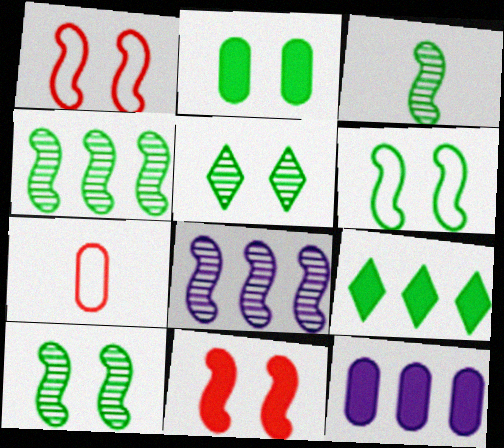[[2, 5, 6], 
[3, 4, 10]]